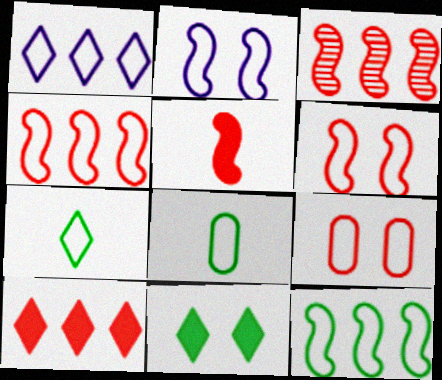[[1, 6, 8], 
[3, 5, 6]]